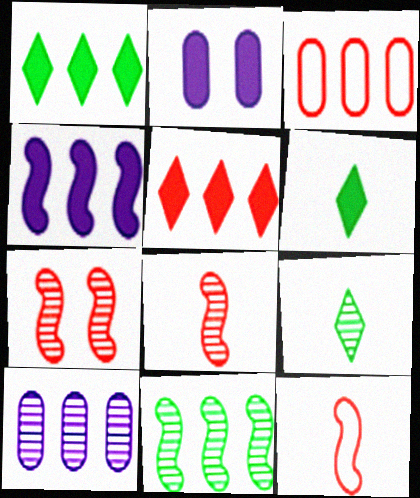[[7, 9, 10]]